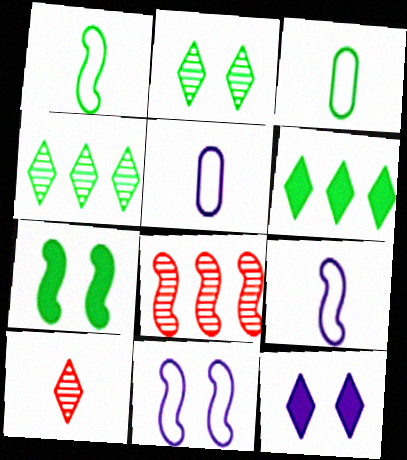[[3, 4, 7], 
[3, 8, 12], 
[7, 8, 9]]